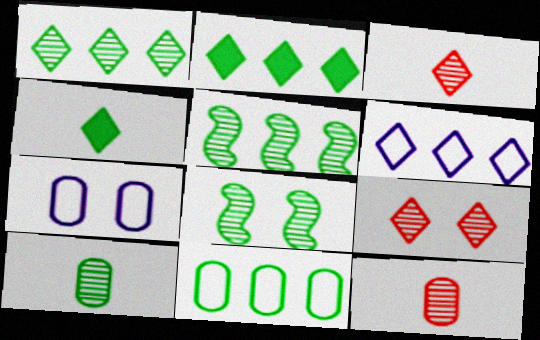[[1, 8, 10], 
[2, 5, 11], 
[4, 6, 9], 
[4, 8, 11]]